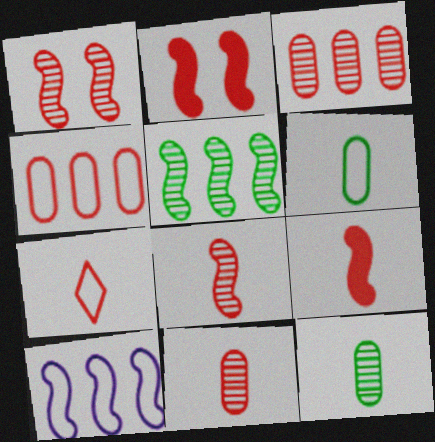[[2, 3, 7], 
[7, 9, 11]]